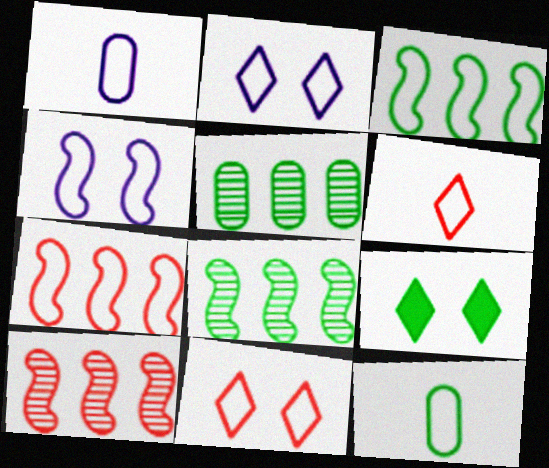[[1, 3, 11], 
[1, 9, 10], 
[2, 7, 12], 
[8, 9, 12]]